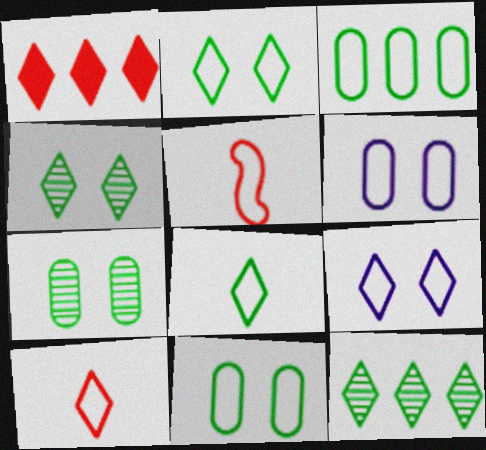[[3, 5, 9]]